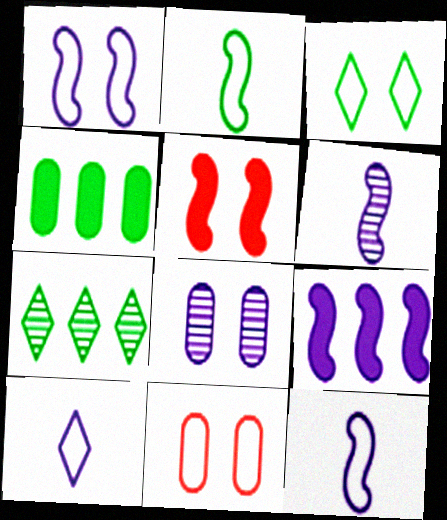[[1, 3, 11], 
[1, 6, 9], 
[3, 5, 8], 
[8, 9, 10]]